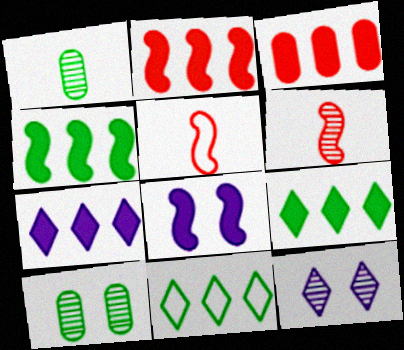[[3, 4, 7], 
[5, 7, 10]]